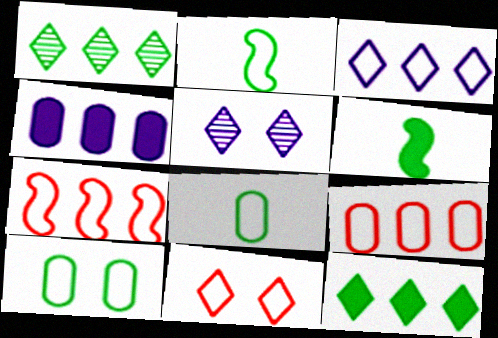[[1, 4, 7], 
[1, 6, 10], 
[5, 6, 9]]